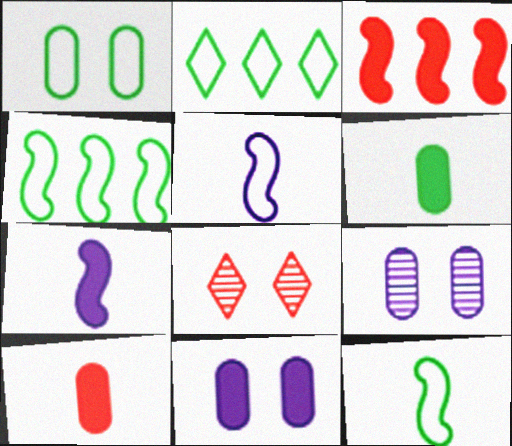[[1, 2, 12]]